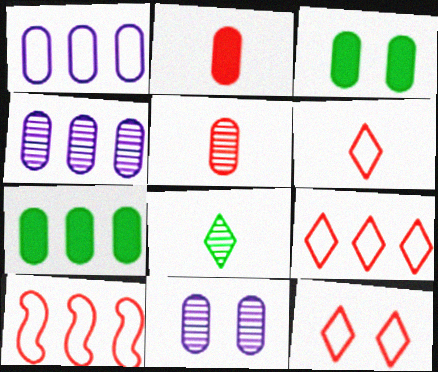[[1, 3, 5], 
[6, 9, 12]]